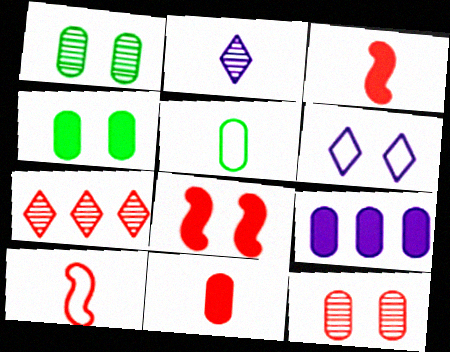[[1, 6, 8], 
[2, 3, 5], 
[4, 9, 11], 
[5, 9, 12]]